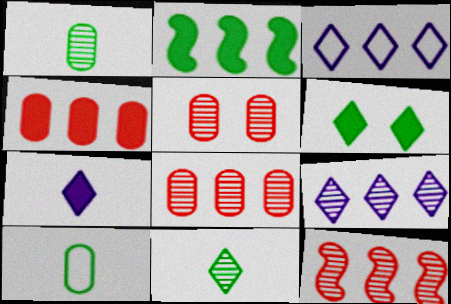[[2, 3, 8]]